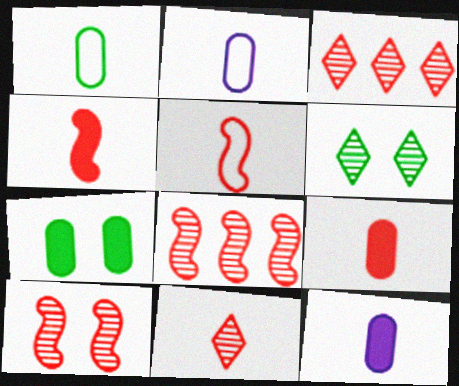[[5, 9, 11]]